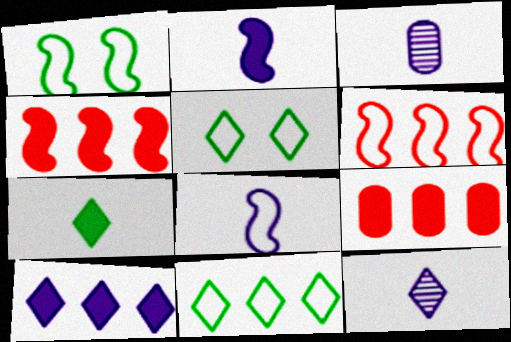[[1, 6, 8], 
[1, 9, 12], 
[3, 4, 5]]